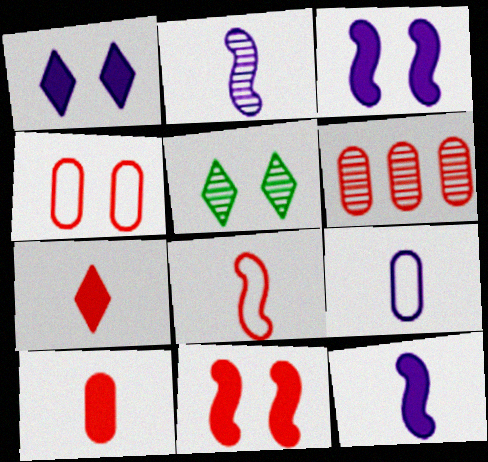[[2, 5, 6], 
[3, 4, 5], 
[4, 6, 10]]